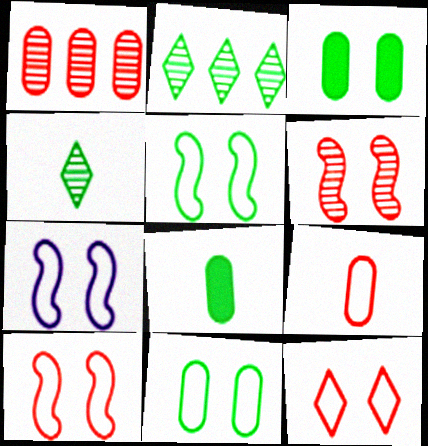[[2, 5, 8], 
[5, 7, 10], 
[7, 11, 12]]